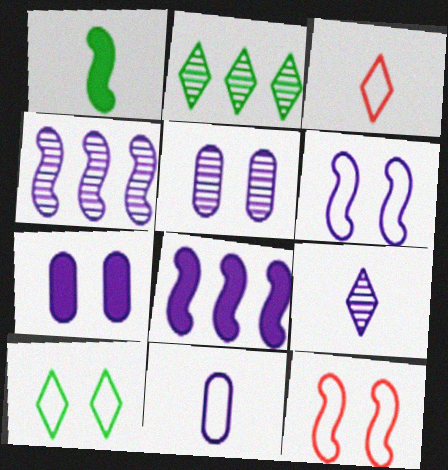[[1, 4, 12], 
[4, 5, 9]]